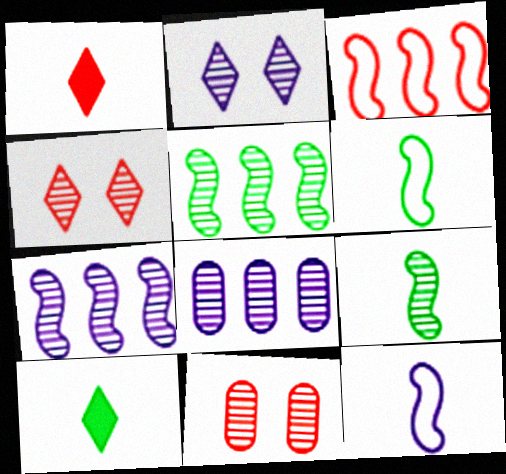[[1, 3, 11], 
[4, 8, 9]]